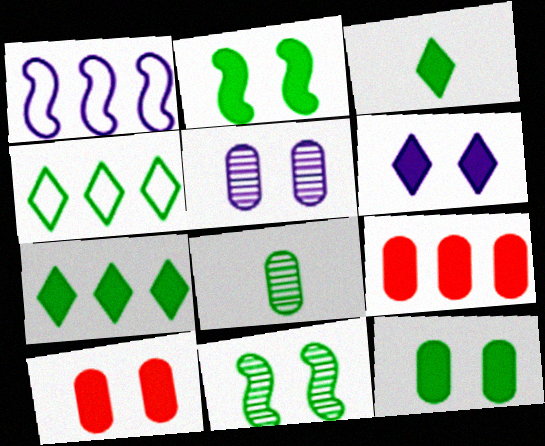[[2, 4, 8], 
[2, 6, 10]]